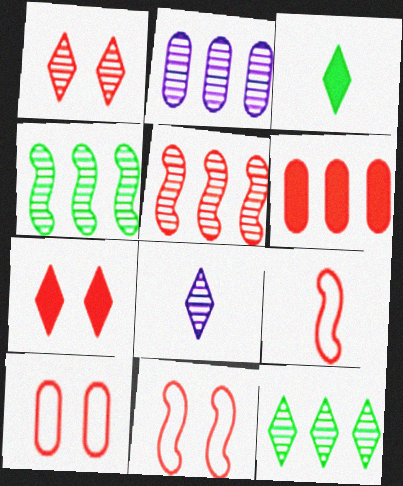[[1, 6, 9], 
[1, 8, 12], 
[2, 3, 11], 
[2, 5, 12]]